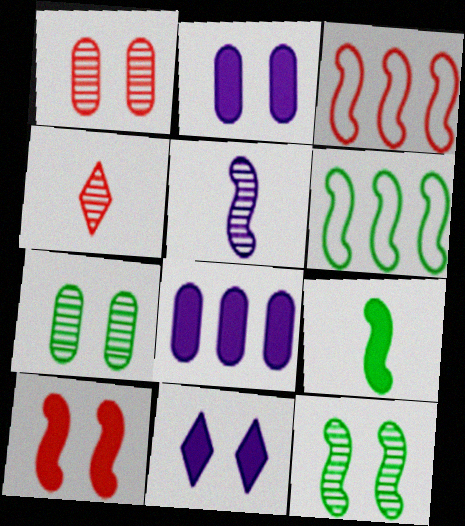[[2, 4, 6], 
[5, 6, 10], 
[6, 9, 12]]